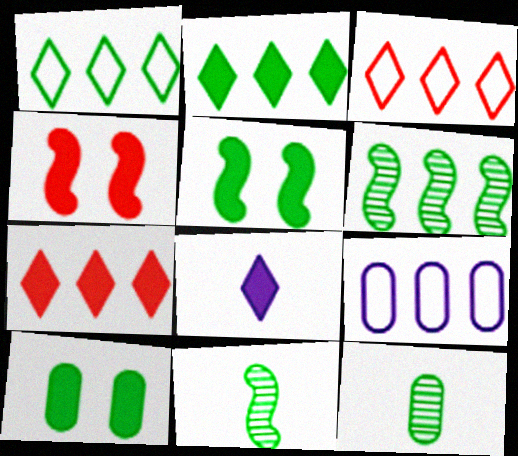[[1, 5, 12], 
[1, 10, 11], 
[6, 7, 9]]